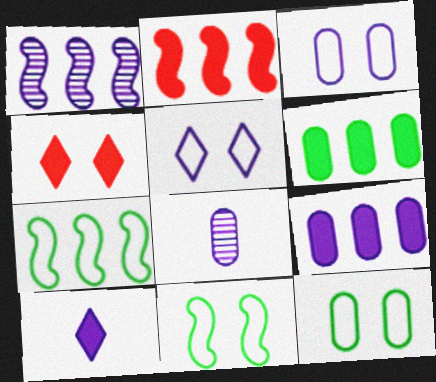[[1, 2, 7], 
[1, 3, 10], 
[3, 8, 9], 
[4, 7, 8]]